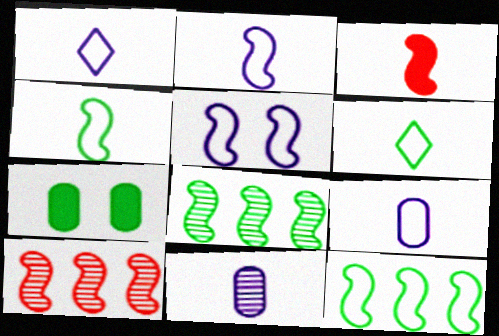[[1, 2, 9], 
[1, 7, 10], 
[3, 5, 8], 
[3, 6, 11], 
[6, 7, 8]]